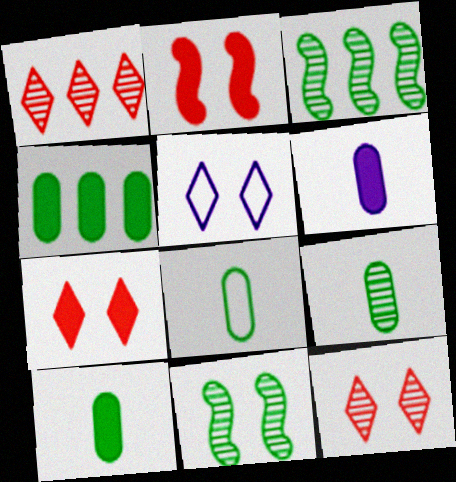[[8, 9, 10]]